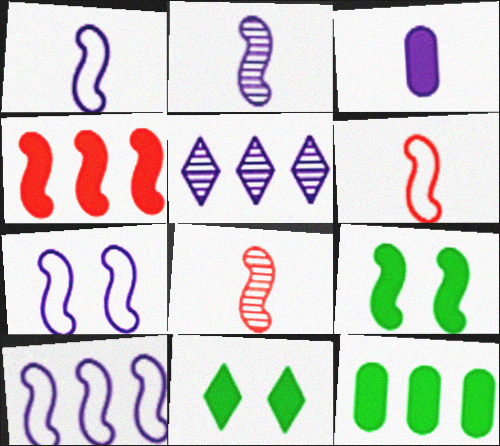[[1, 7, 10], 
[3, 4, 11], 
[3, 5, 7], 
[8, 9, 10]]